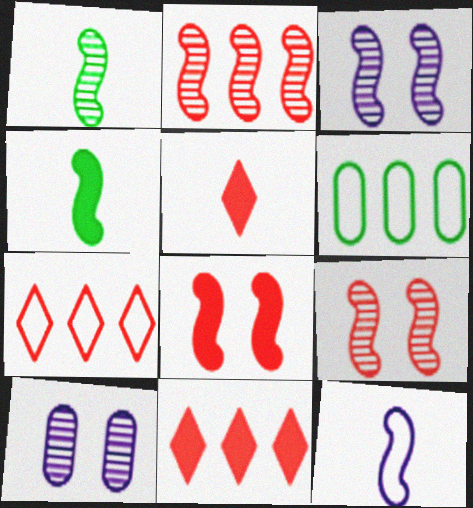[[1, 2, 3], 
[3, 5, 6], 
[4, 7, 10]]